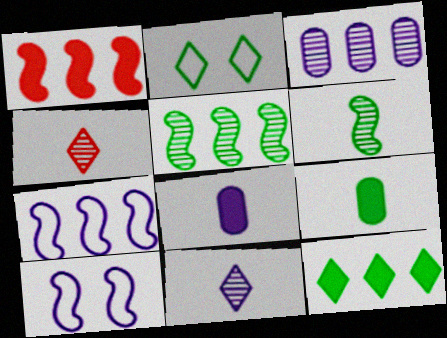[[1, 5, 7], 
[1, 6, 10], 
[2, 5, 9]]